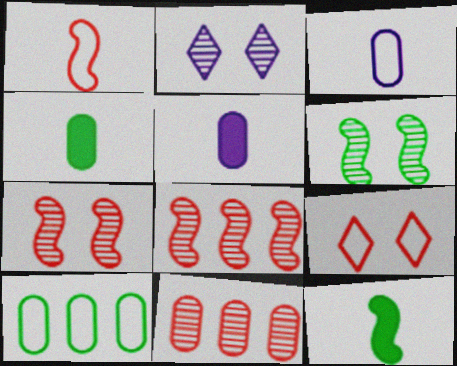[]